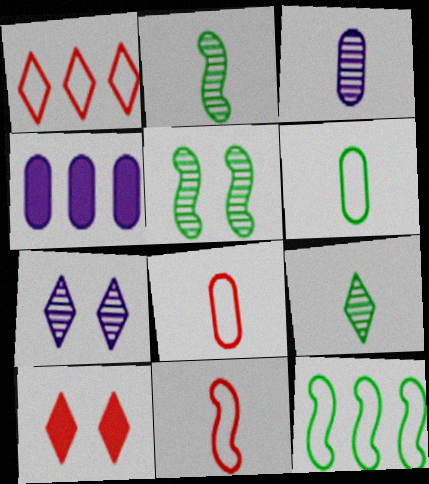[[3, 10, 12]]